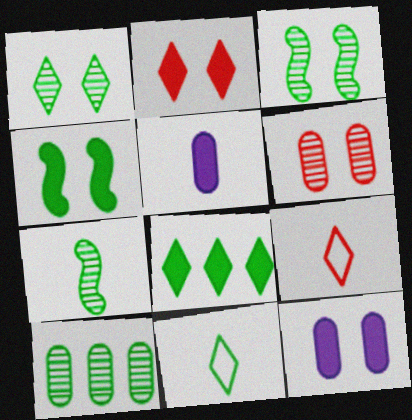[[1, 7, 10], 
[1, 8, 11], 
[2, 4, 12], 
[4, 10, 11], 
[5, 7, 9]]